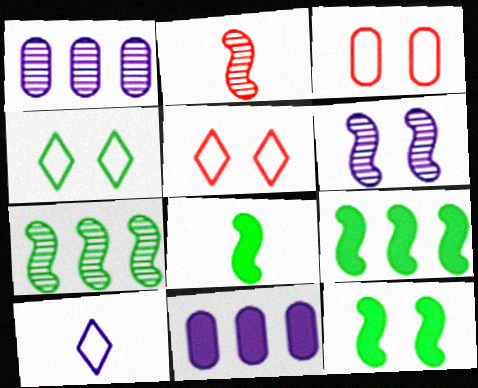[[1, 5, 8], 
[2, 4, 11], 
[2, 6, 7], 
[6, 10, 11], 
[8, 9, 12]]